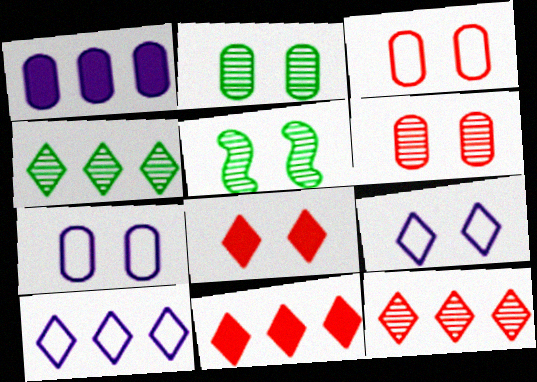[[4, 10, 11], 
[5, 7, 8]]